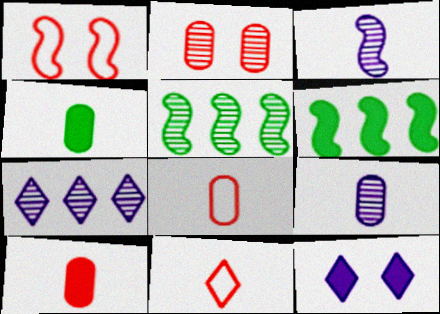[[1, 3, 6], 
[1, 4, 7], 
[3, 4, 11], 
[4, 8, 9], 
[5, 8, 12], 
[6, 10, 12]]